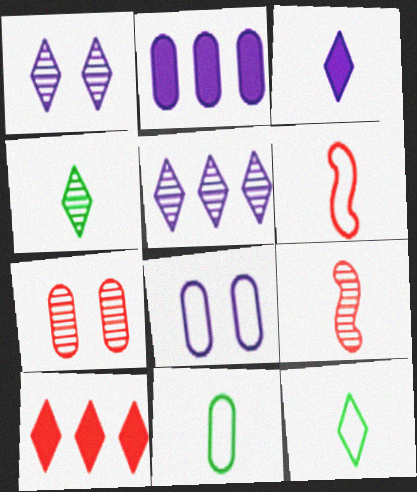[[1, 10, 12], 
[2, 7, 11], 
[3, 9, 11], 
[6, 7, 10]]